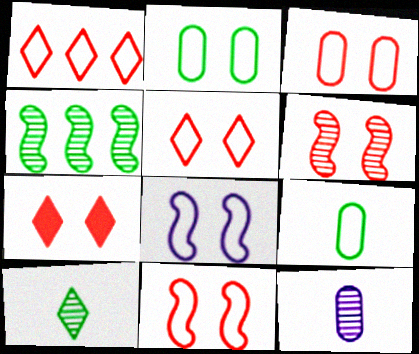[[1, 8, 9], 
[2, 5, 8], 
[3, 5, 11], 
[3, 6, 7]]